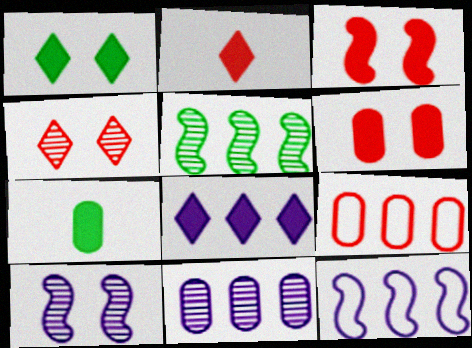[[1, 2, 8], 
[3, 7, 8], 
[4, 7, 12], 
[5, 8, 9], 
[8, 11, 12]]